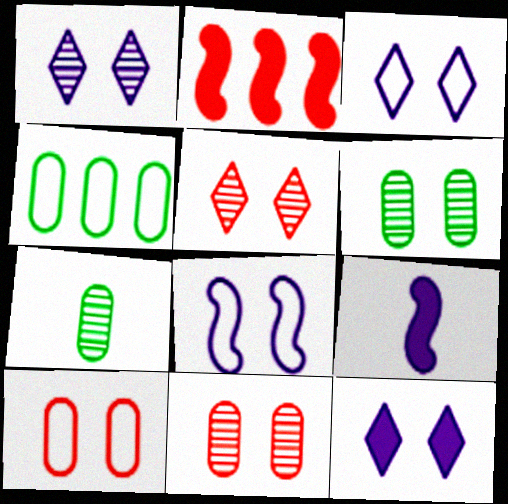[[1, 3, 12], 
[2, 3, 7], 
[4, 5, 9]]